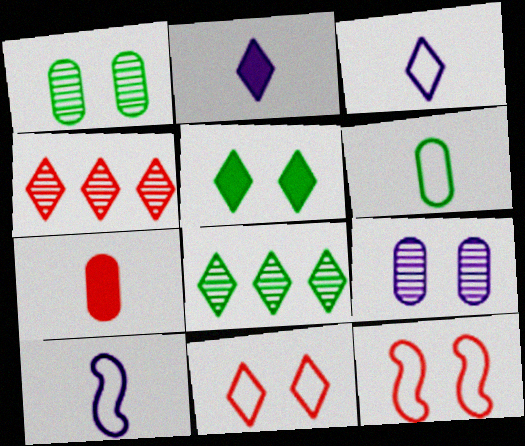[[2, 8, 11], 
[3, 4, 5], 
[4, 7, 12], 
[5, 9, 12]]